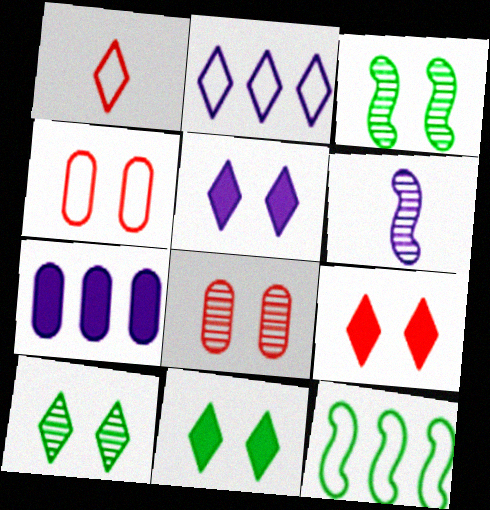[[1, 3, 7], 
[3, 4, 5], 
[5, 9, 11]]